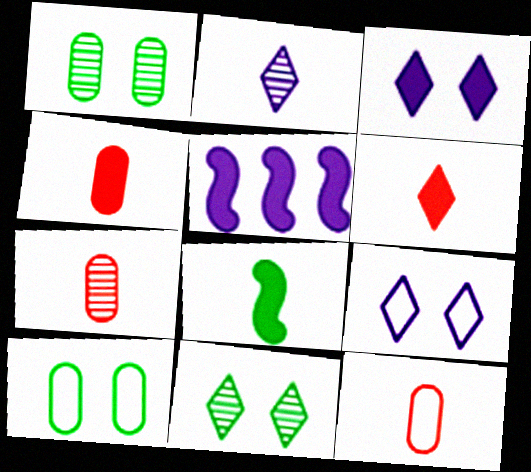[[2, 8, 12], 
[4, 7, 12], 
[5, 11, 12]]